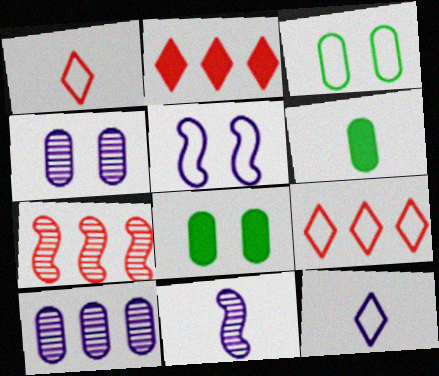[[1, 6, 11], 
[2, 3, 11], 
[7, 8, 12], 
[8, 9, 11]]